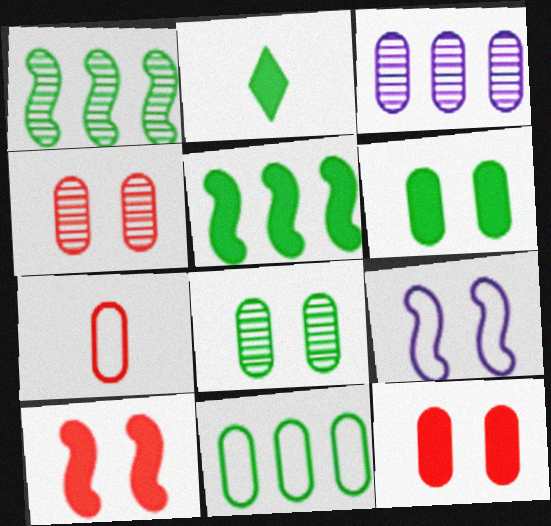[[2, 5, 6], 
[3, 6, 7]]